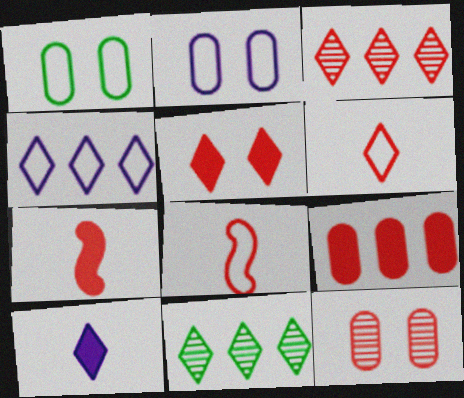[[1, 4, 8], 
[2, 7, 11], 
[3, 5, 6], 
[5, 7, 9]]